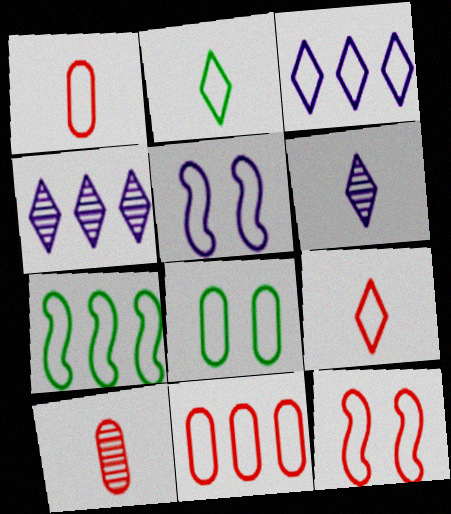[[2, 5, 11], 
[2, 7, 8], 
[3, 7, 11], 
[9, 11, 12]]